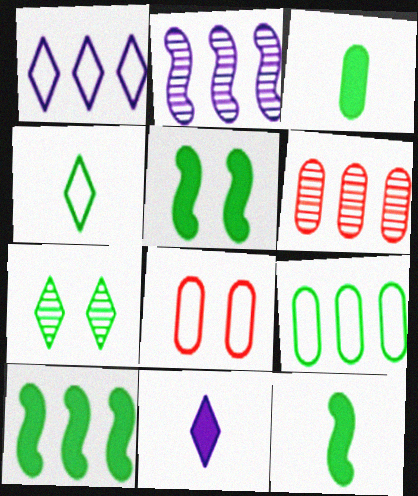[[1, 6, 10], 
[5, 10, 12], 
[7, 9, 12]]